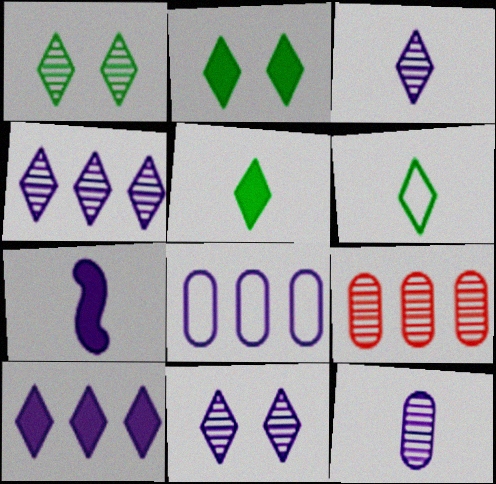[[3, 4, 11], 
[7, 8, 11]]